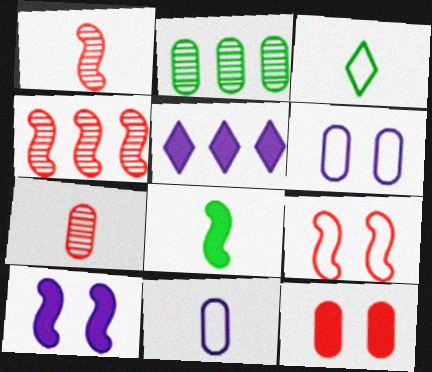[[2, 11, 12], 
[5, 8, 12]]